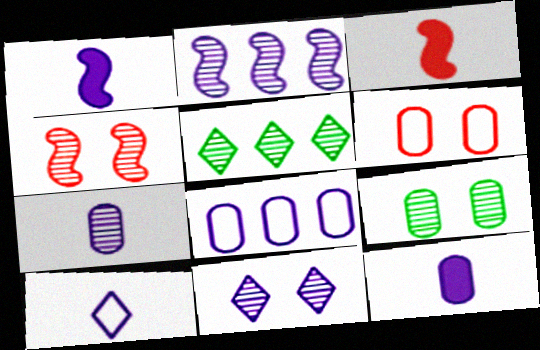[[1, 5, 6], 
[1, 7, 10], 
[1, 8, 11], 
[2, 7, 11], 
[4, 5, 7], 
[4, 9, 11]]